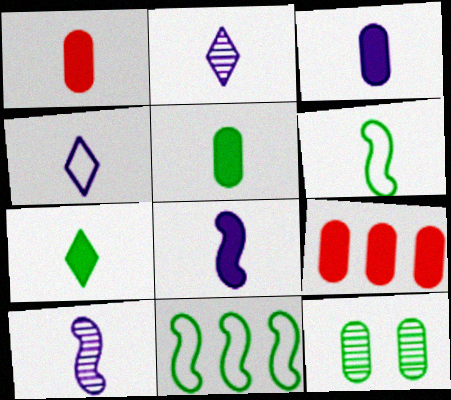[[1, 2, 6], 
[1, 3, 5], 
[1, 7, 8], 
[3, 4, 10], 
[7, 11, 12]]